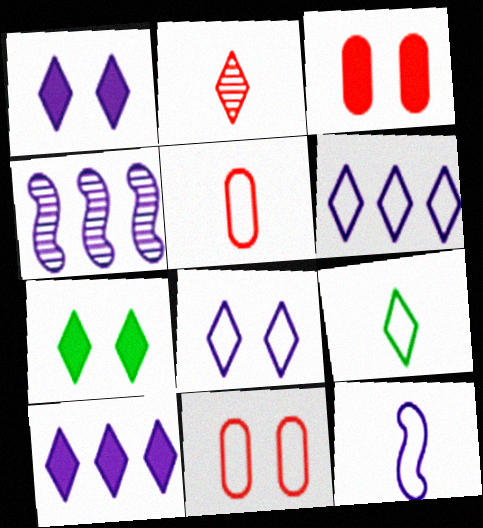[[2, 6, 7], 
[3, 4, 9], 
[4, 5, 7], 
[5, 9, 12]]